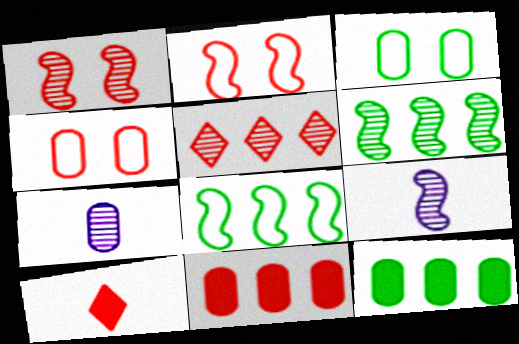[[1, 6, 9], 
[3, 7, 11], 
[4, 7, 12]]